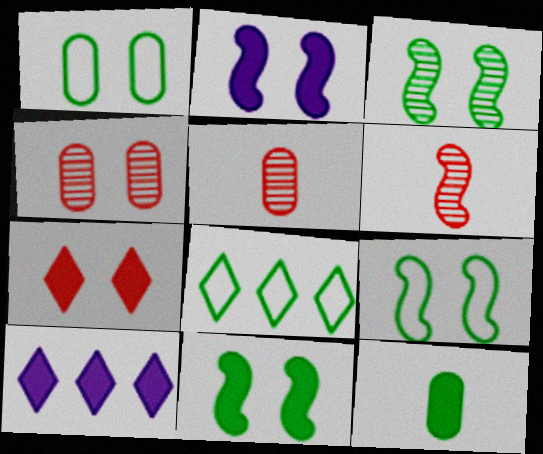[[1, 6, 10], 
[2, 5, 8], 
[3, 8, 12], 
[3, 9, 11], 
[5, 9, 10]]